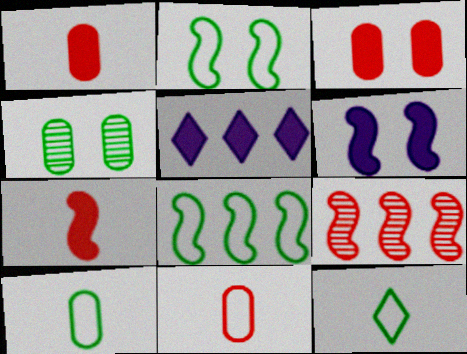[]